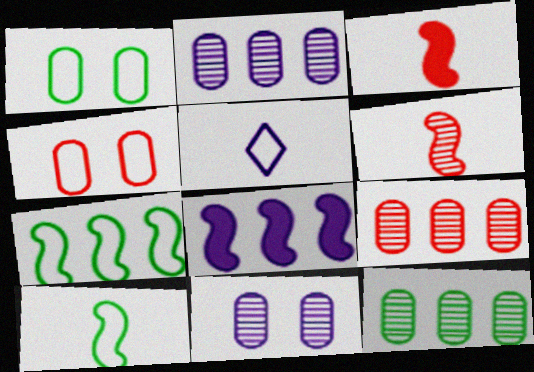[[2, 9, 12], 
[4, 5, 7], 
[5, 8, 11]]